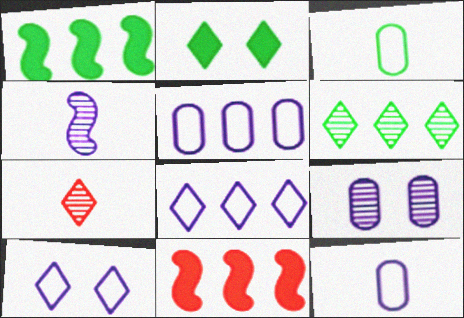[[2, 7, 8], 
[5, 6, 11]]